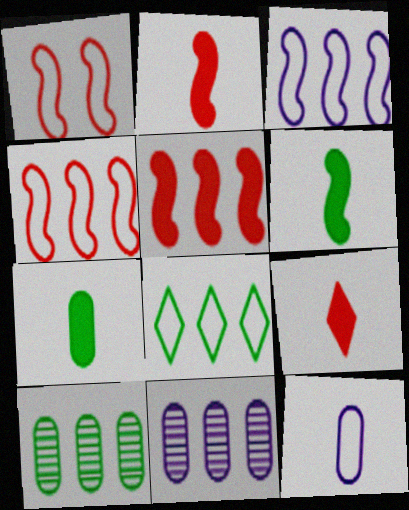[[1, 8, 12], 
[5, 8, 11]]